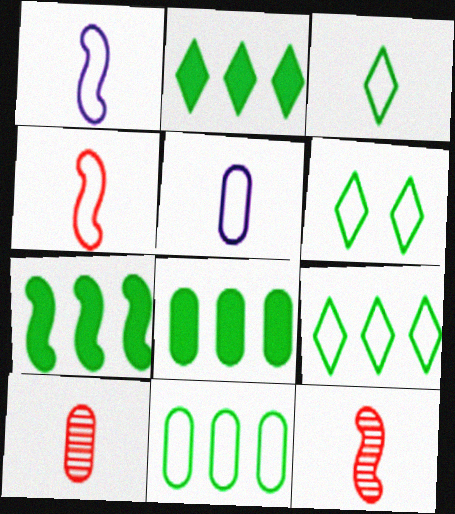[[2, 7, 8], 
[3, 4, 5], 
[3, 6, 9]]